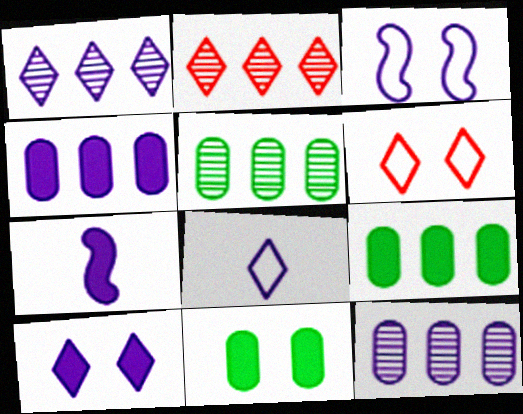[[1, 8, 10], 
[4, 7, 10], 
[5, 6, 7]]